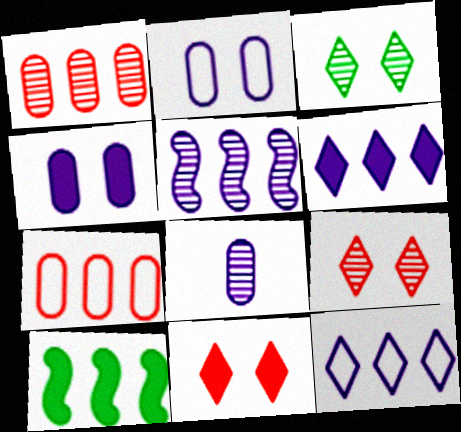[[1, 10, 12]]